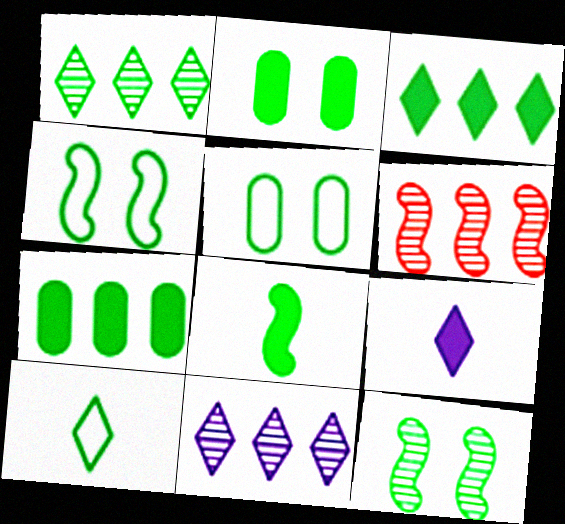[[1, 5, 8], 
[2, 3, 8], 
[5, 6, 9], 
[7, 10, 12]]